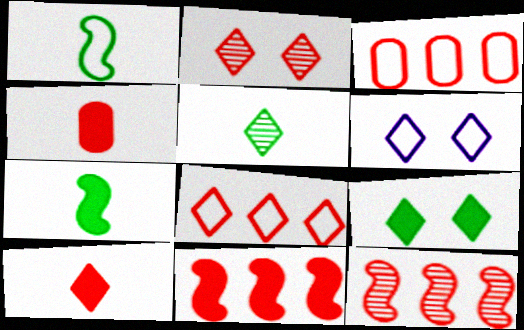[[1, 3, 6], 
[2, 6, 9], 
[2, 8, 10]]